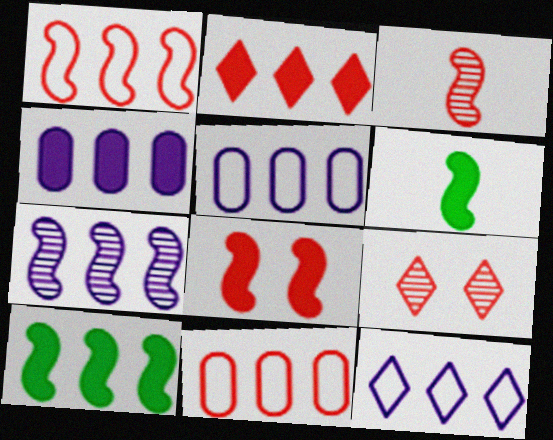[[1, 3, 8], 
[1, 7, 10], 
[2, 4, 10], 
[4, 7, 12], 
[5, 6, 9]]